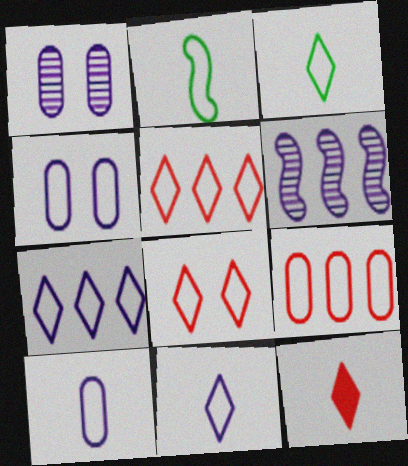[[2, 4, 5], 
[3, 7, 8]]